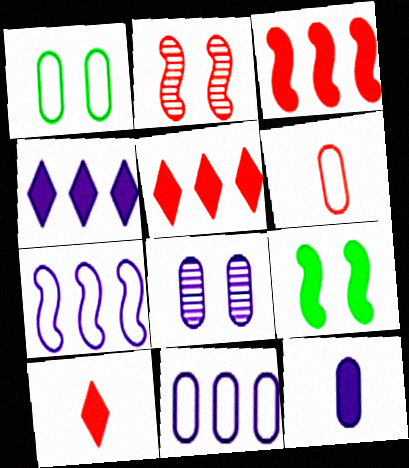[[1, 6, 11], 
[2, 5, 6], 
[5, 9, 12], 
[8, 11, 12]]